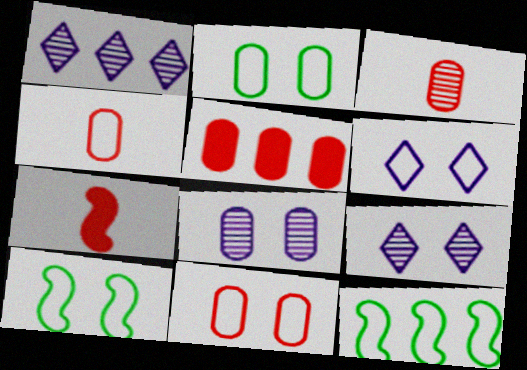[[1, 2, 7], 
[1, 5, 12], 
[3, 5, 11], 
[4, 6, 12], 
[6, 10, 11]]